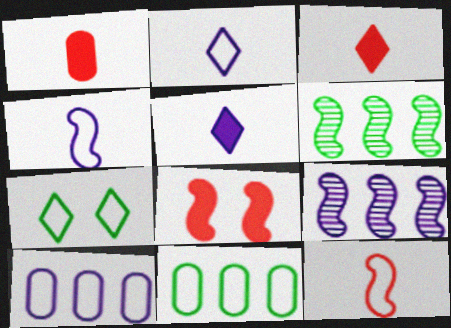[[1, 7, 9], 
[4, 6, 8], 
[7, 10, 12]]